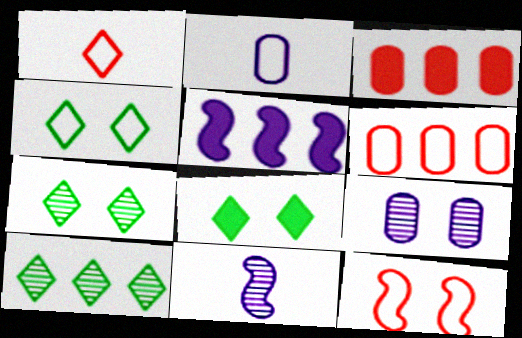[[1, 6, 12], 
[3, 4, 11], 
[4, 7, 8], 
[5, 6, 10], 
[6, 8, 11], 
[8, 9, 12]]